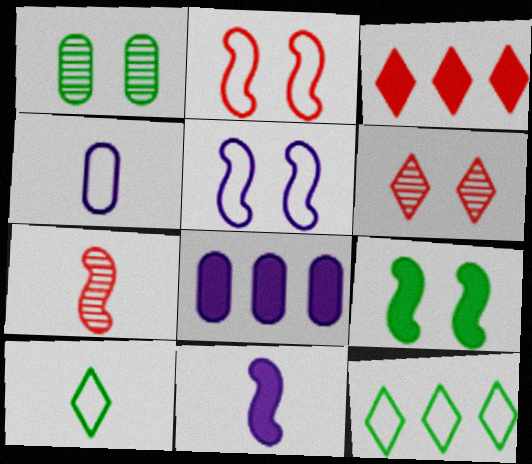[[2, 4, 12]]